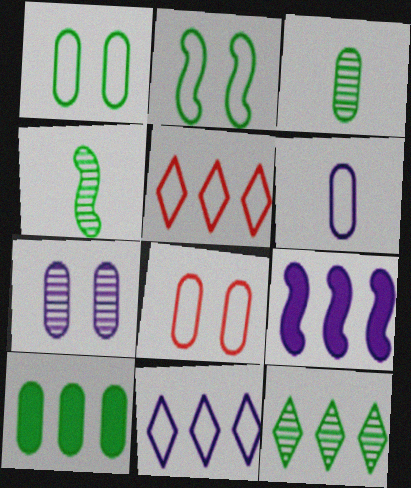[[1, 3, 10], 
[2, 5, 6]]